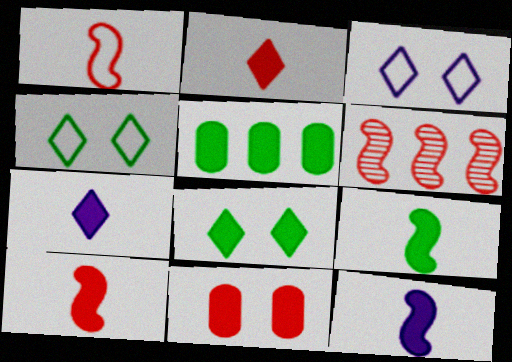[[5, 8, 9], 
[9, 10, 12]]